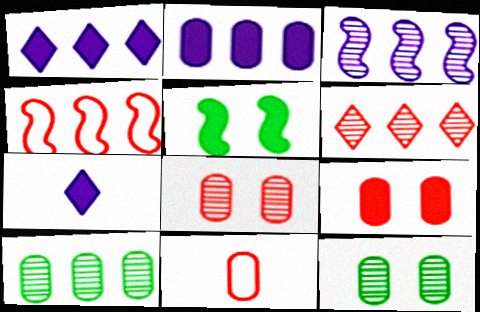[[1, 4, 10], 
[2, 11, 12], 
[3, 6, 10], 
[4, 7, 12]]